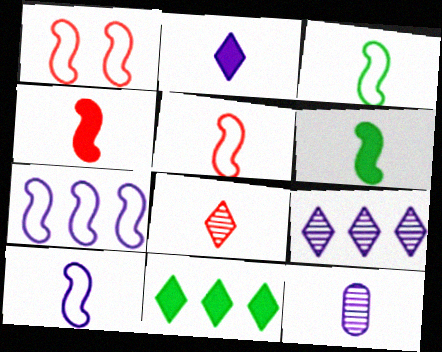[[1, 3, 7], 
[1, 11, 12], 
[2, 10, 12], 
[3, 5, 10]]